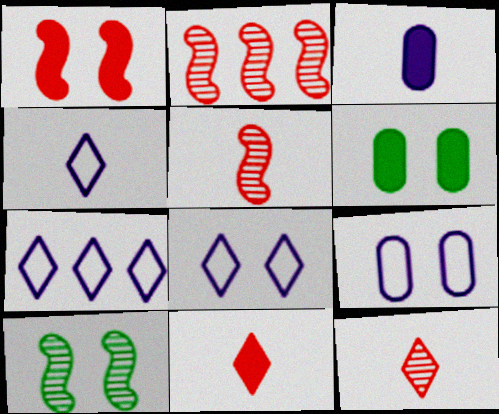[[2, 4, 6], 
[4, 7, 8], 
[5, 6, 7]]